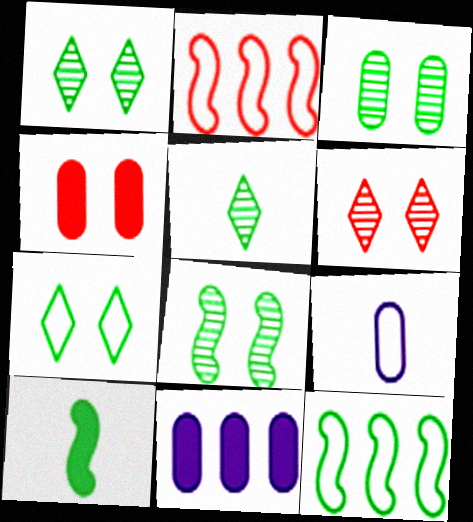[[1, 3, 8], 
[2, 7, 9], 
[8, 10, 12]]